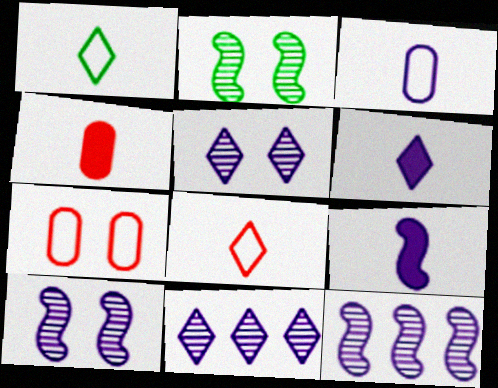[]